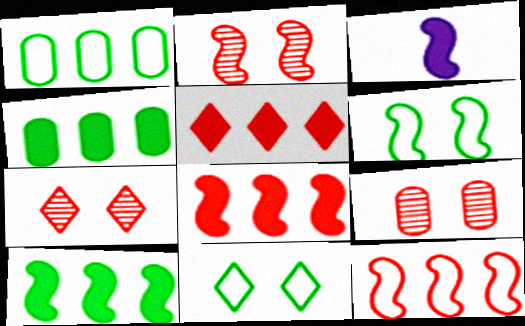[[1, 3, 7], 
[2, 7, 9]]